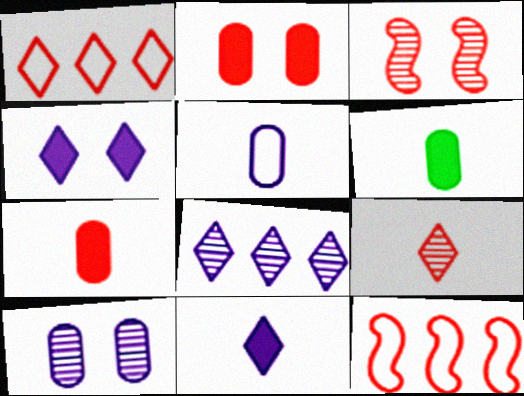[[1, 3, 7], 
[2, 9, 12]]